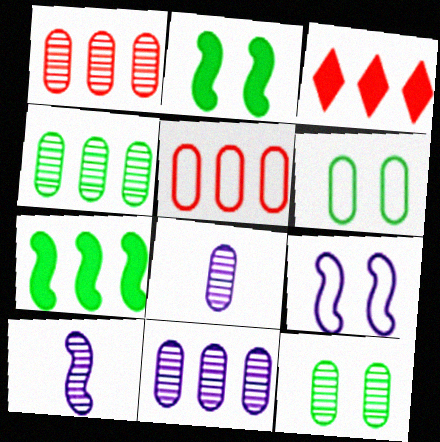[[1, 4, 11], 
[1, 8, 12], 
[3, 6, 10]]